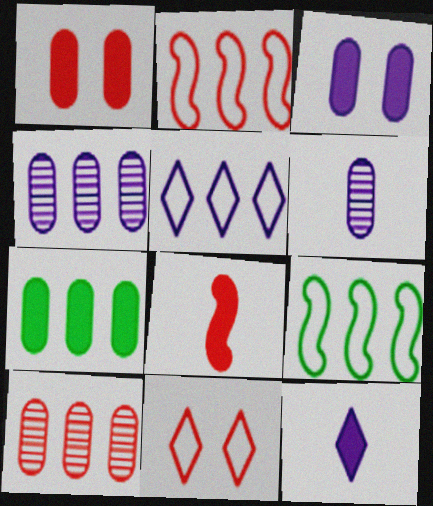[[8, 10, 11]]